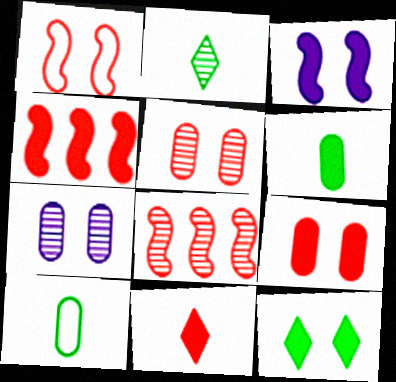[[1, 7, 12], 
[2, 7, 8], 
[3, 9, 12], 
[4, 9, 11]]